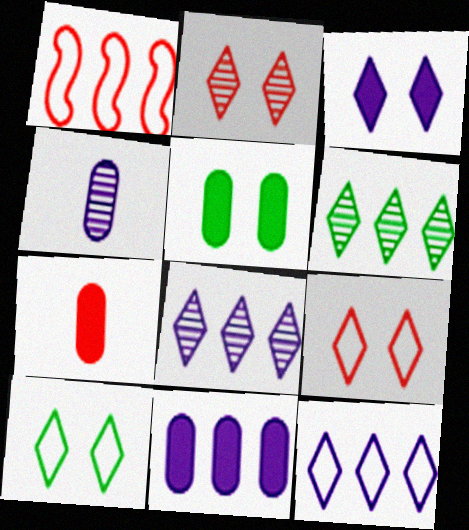[[1, 2, 7], 
[1, 6, 11], 
[2, 3, 10], 
[5, 7, 11]]